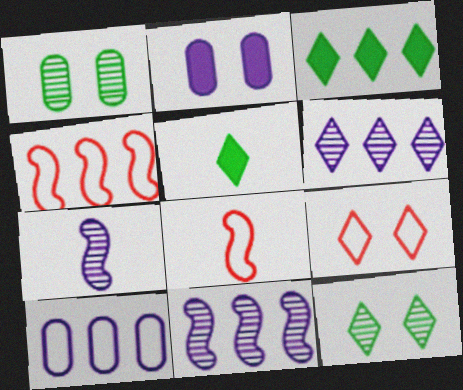[[5, 6, 9]]